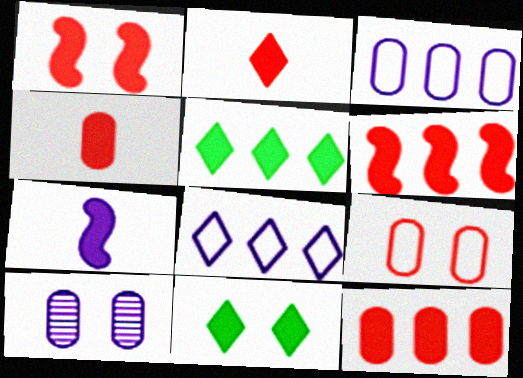[[1, 2, 12], 
[7, 8, 10], 
[7, 11, 12]]